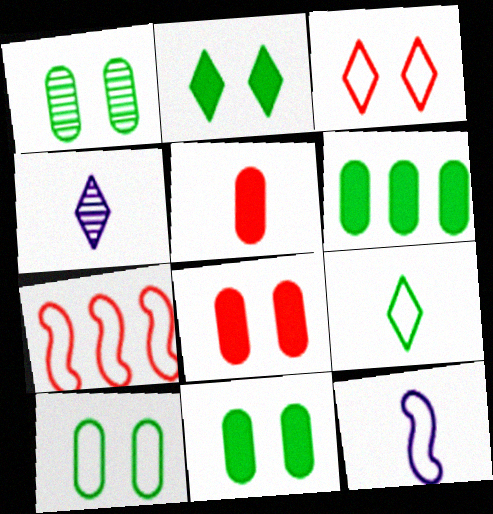[[1, 10, 11], 
[4, 7, 11]]